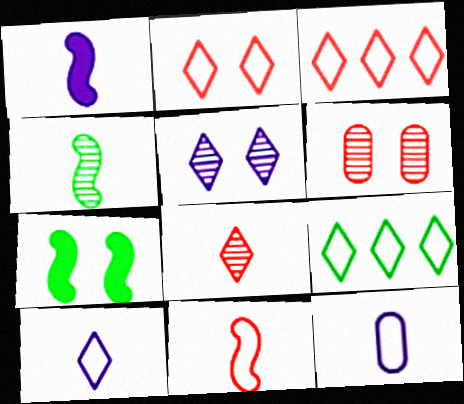[[1, 4, 11], 
[1, 6, 9], 
[2, 9, 10]]